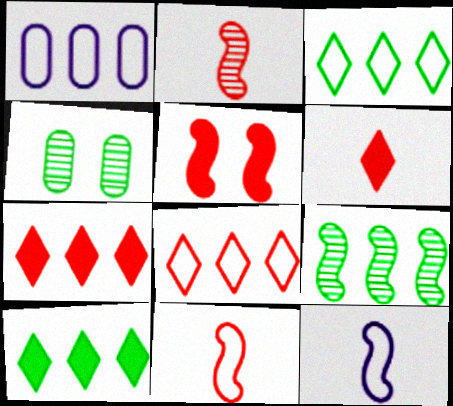[[1, 7, 9], 
[4, 7, 12], 
[5, 9, 12]]